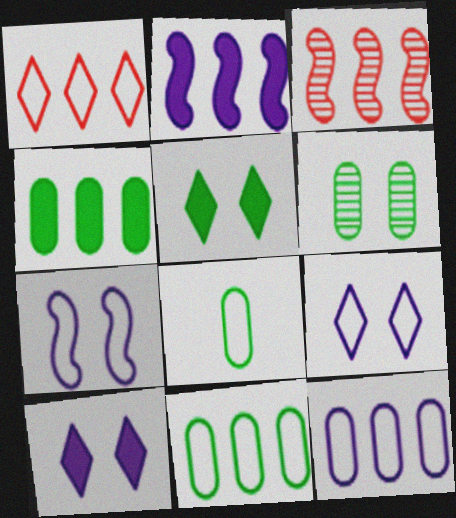[[1, 7, 8], 
[3, 8, 10], 
[4, 6, 8]]